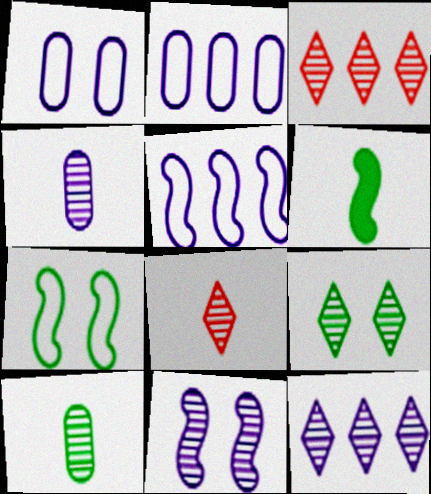[[1, 3, 6], 
[3, 10, 11], 
[4, 11, 12], 
[8, 9, 12]]